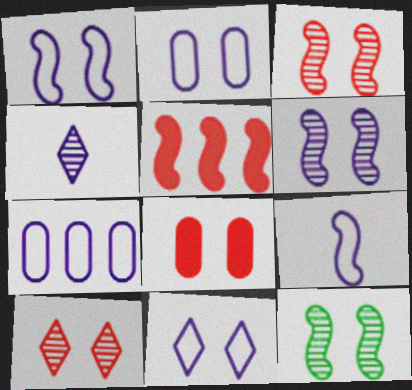[[1, 2, 11], 
[3, 6, 12], 
[5, 9, 12], 
[7, 9, 11], 
[8, 11, 12]]